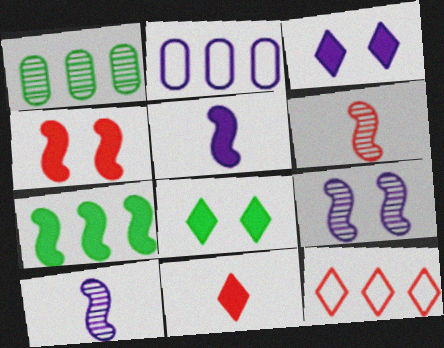[[2, 3, 10], 
[2, 6, 8], 
[4, 5, 7]]